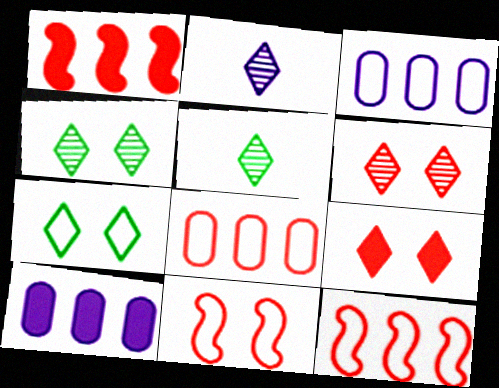[[5, 10, 11]]